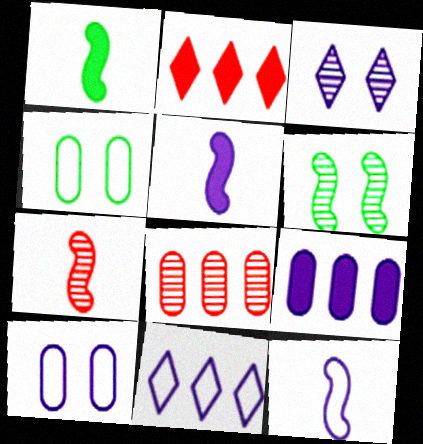[[1, 7, 12], 
[3, 9, 12], 
[10, 11, 12]]